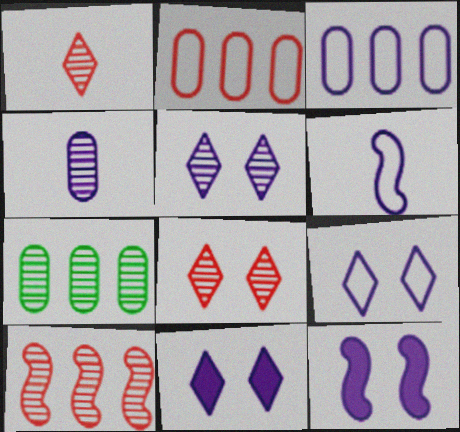[[3, 6, 9], 
[5, 9, 11]]